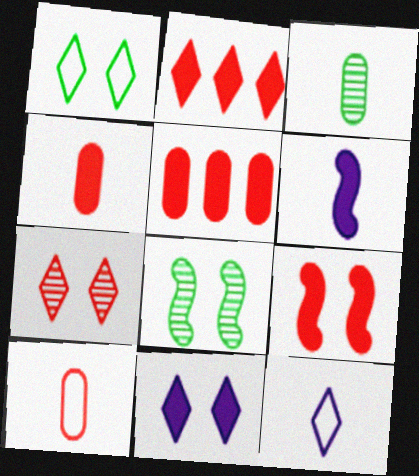[[1, 7, 11], 
[2, 4, 9], 
[5, 8, 12]]